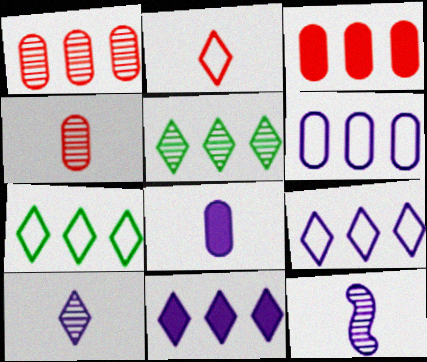[]